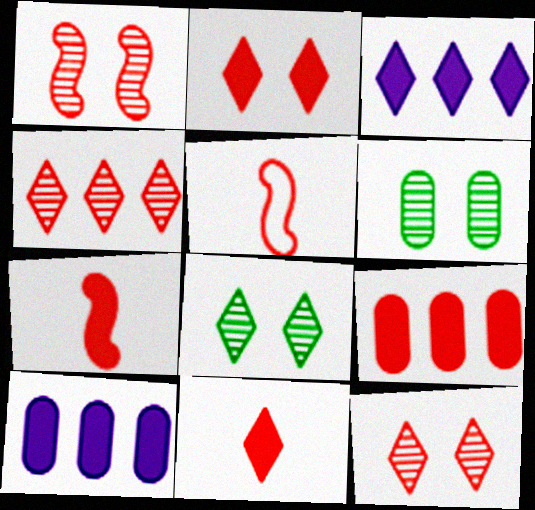[[2, 7, 9], 
[3, 5, 6], 
[5, 8, 10], 
[5, 9, 12]]